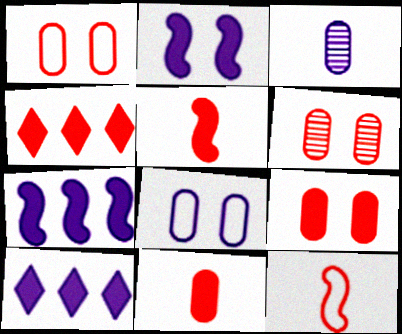[[1, 6, 9], 
[4, 5, 9], 
[4, 6, 12]]